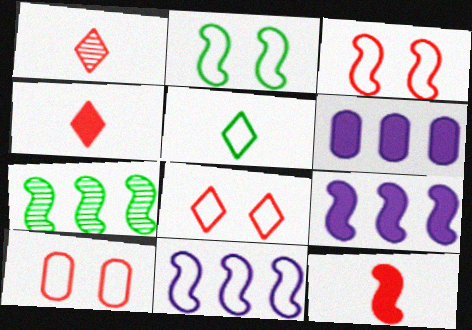[[1, 2, 6], 
[3, 8, 10], 
[5, 10, 11]]